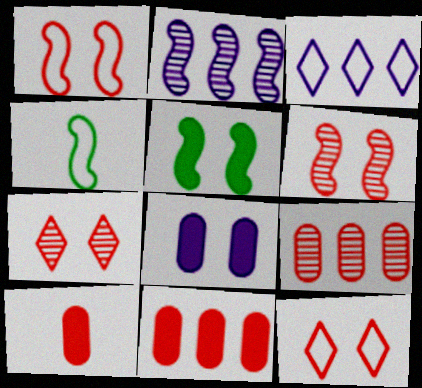[]